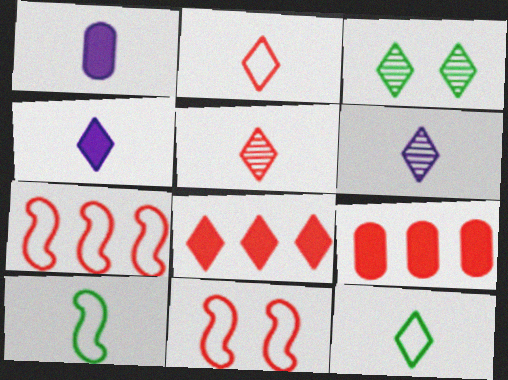[[1, 3, 7], 
[1, 5, 10], 
[4, 5, 12], 
[5, 9, 11]]